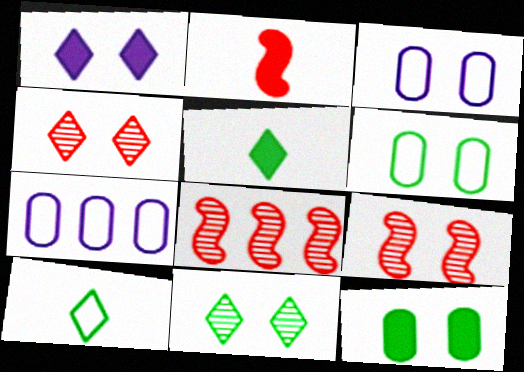[[1, 6, 9], 
[2, 7, 11], 
[3, 5, 8], 
[5, 7, 9]]